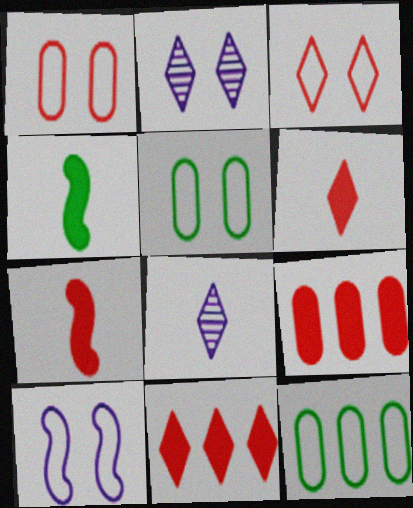[[2, 7, 12], 
[3, 5, 10]]